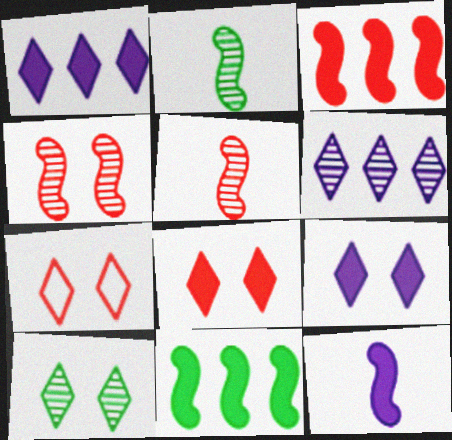[[7, 9, 10]]